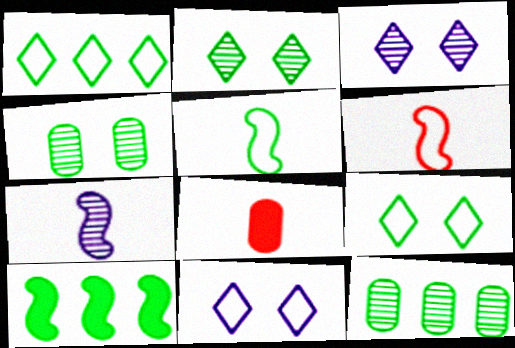[[1, 10, 12]]